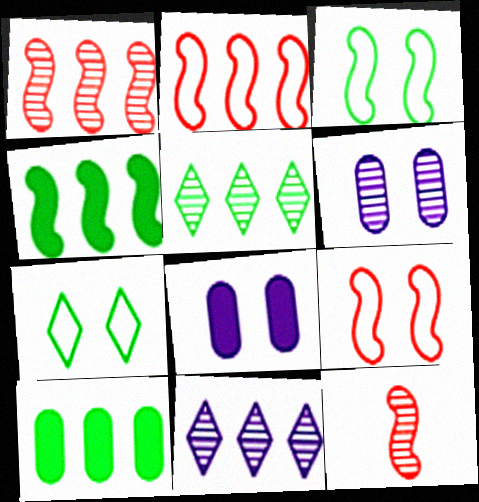[[2, 10, 11], 
[5, 6, 12]]